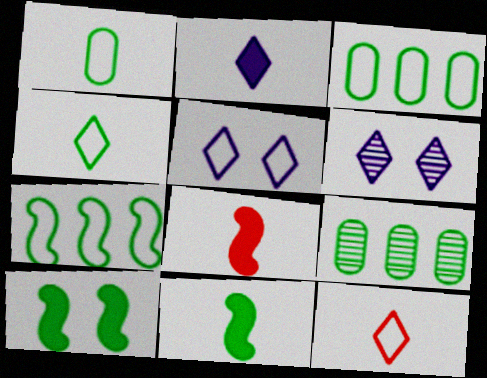[[3, 6, 8], 
[4, 9, 10], 
[5, 8, 9]]